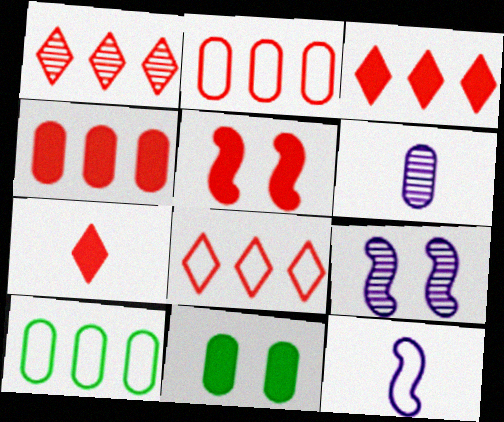[[1, 3, 8], 
[1, 11, 12], 
[2, 6, 11], 
[4, 5, 7], 
[7, 9, 10]]